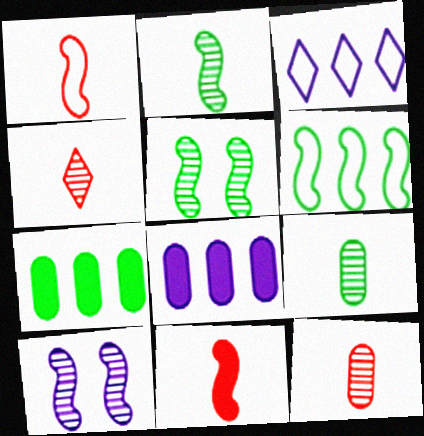[[6, 10, 11]]